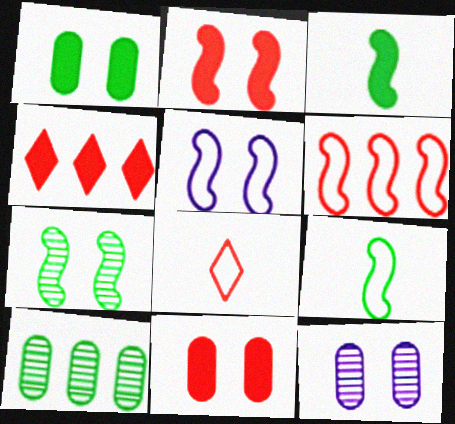[[2, 5, 7], 
[4, 9, 12], 
[5, 6, 9]]